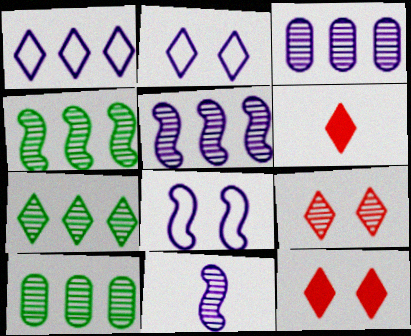[[2, 6, 7], 
[4, 7, 10], 
[6, 8, 10], 
[9, 10, 11]]